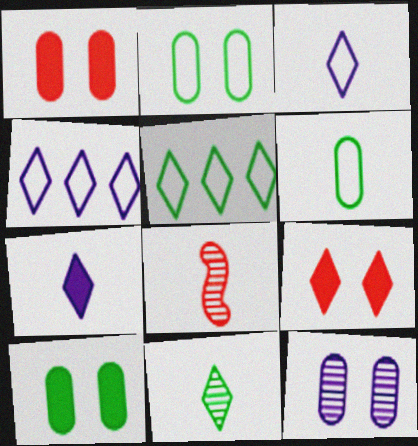[[1, 2, 12], 
[4, 8, 10], 
[4, 9, 11], 
[6, 7, 8]]